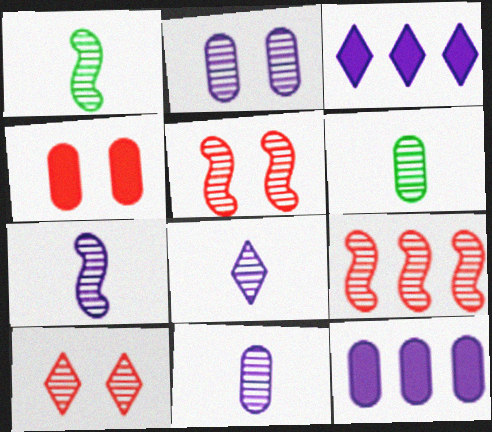[[7, 8, 11]]